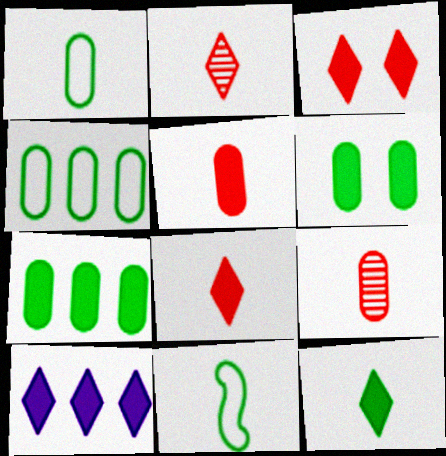[[3, 10, 12]]